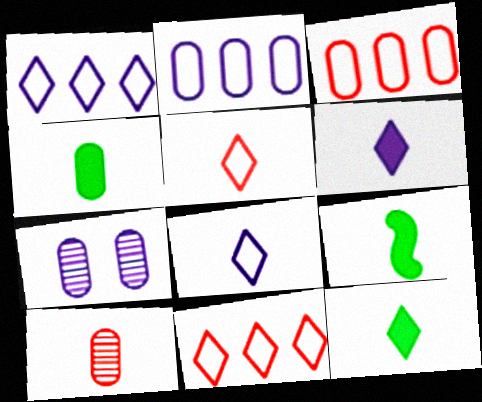[[3, 4, 7], 
[4, 9, 12], 
[7, 9, 11], 
[8, 9, 10]]